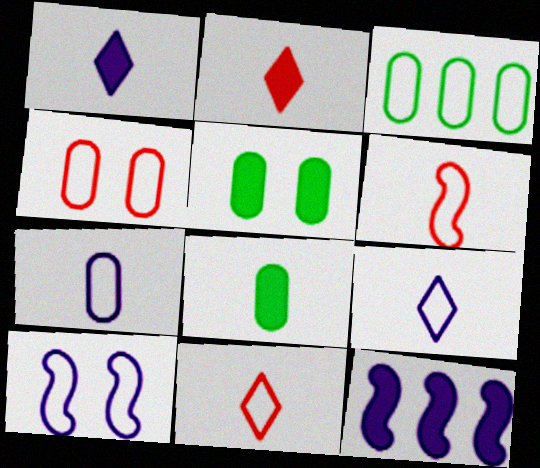[[2, 5, 12], 
[3, 4, 7], 
[3, 10, 11]]